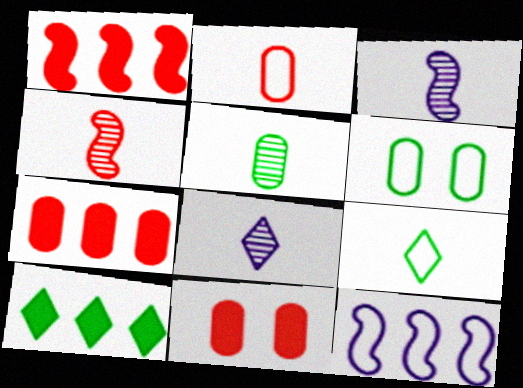[[1, 6, 8], 
[4, 5, 8]]